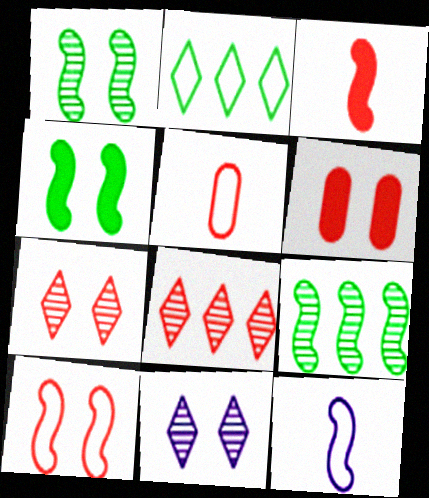[[6, 7, 10]]